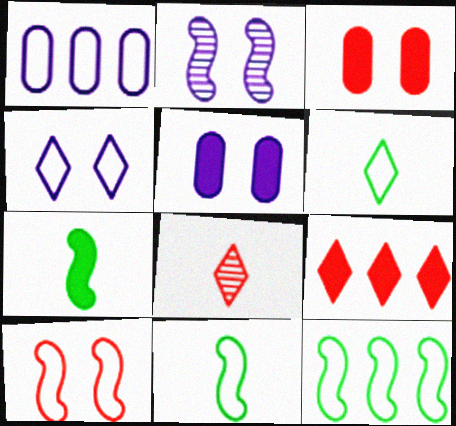[[1, 6, 10], 
[2, 4, 5], 
[5, 7, 9], 
[5, 8, 12]]